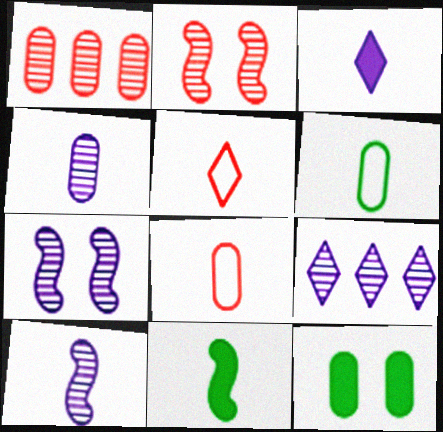[[4, 5, 11], 
[4, 7, 9]]